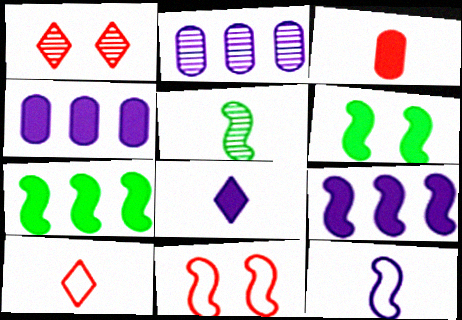[[1, 2, 5], 
[2, 6, 10], 
[5, 9, 11]]